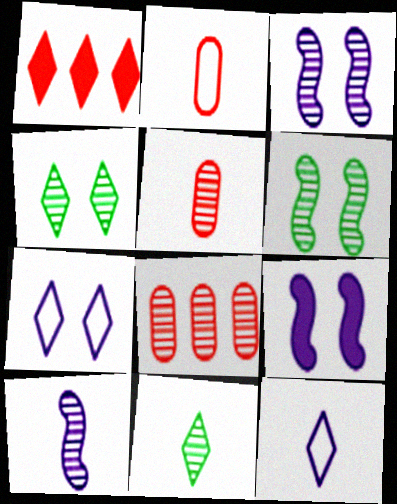[[1, 4, 12], 
[1, 7, 11], 
[3, 8, 11], 
[4, 8, 10], 
[5, 10, 11]]